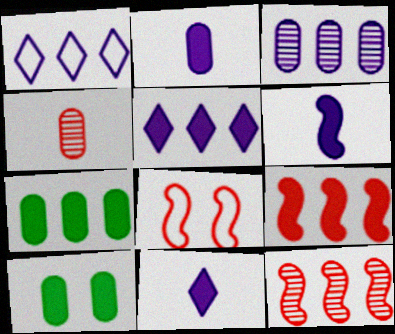[[1, 7, 12], 
[2, 6, 11], 
[5, 7, 9], 
[9, 10, 11]]